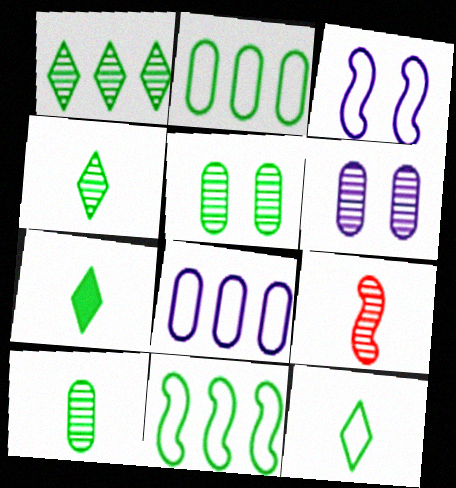[[1, 6, 9], 
[4, 7, 12], 
[5, 7, 11]]